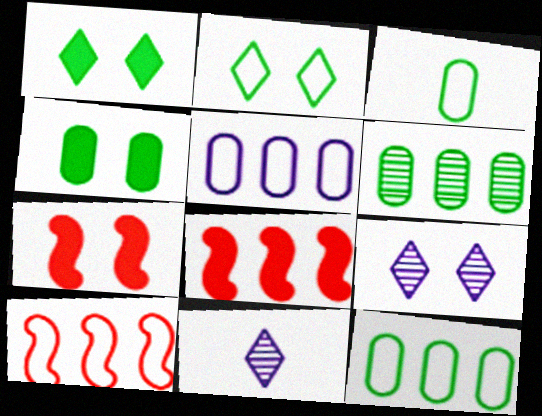[[3, 4, 6], 
[3, 8, 9], 
[4, 10, 11], 
[7, 11, 12]]